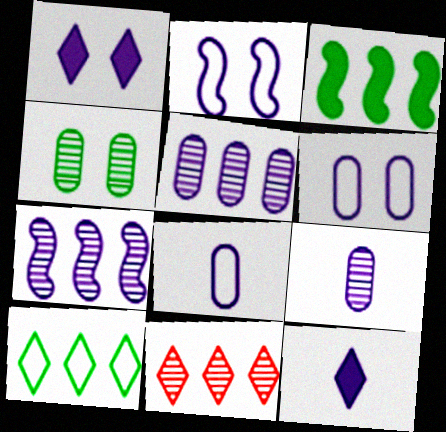[[1, 7, 8], 
[2, 5, 12], 
[6, 7, 12]]